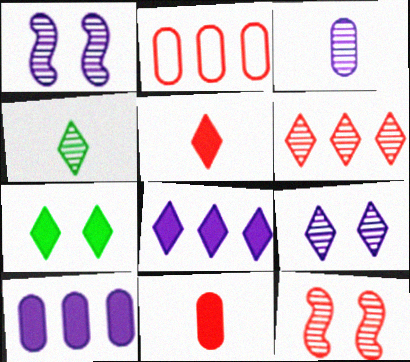[[2, 5, 12], 
[4, 6, 9], 
[5, 7, 8]]